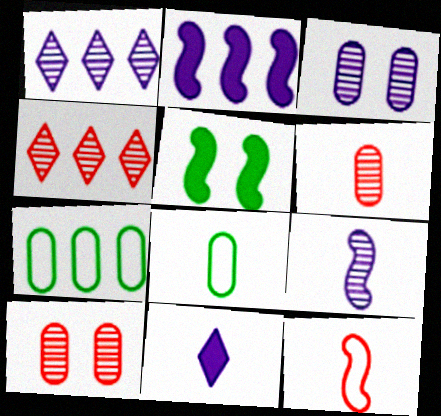[[1, 3, 9], 
[2, 4, 7]]